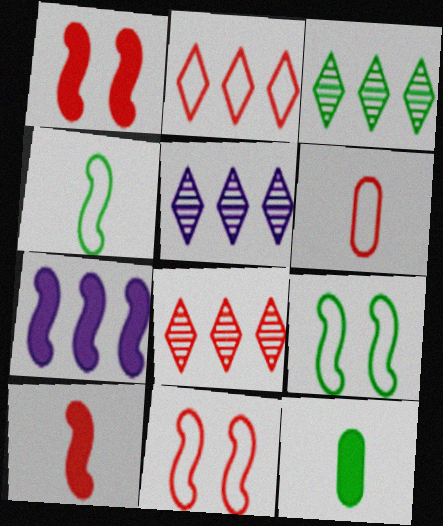[[1, 6, 8], 
[2, 6, 11], 
[3, 5, 8], 
[3, 9, 12], 
[5, 11, 12]]